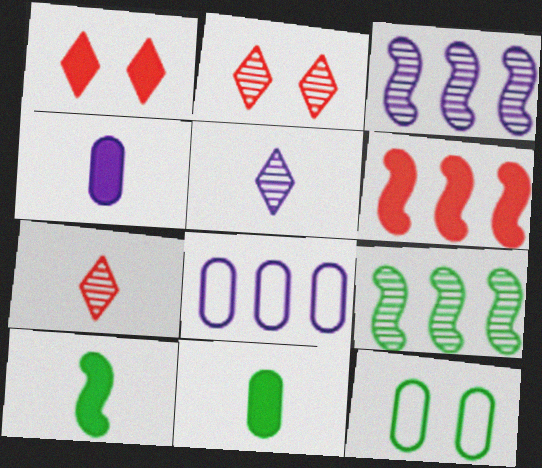[[2, 8, 10], 
[5, 6, 12]]